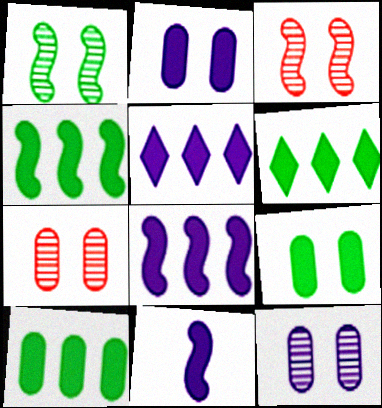[[2, 5, 11], 
[4, 6, 10]]